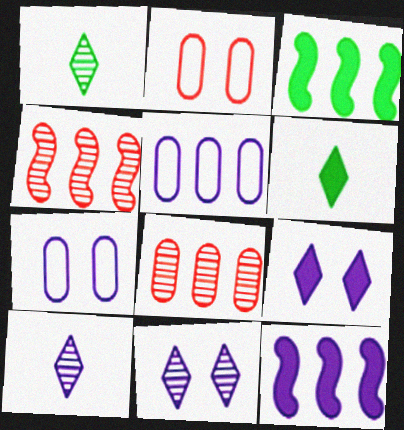[[1, 2, 12], 
[2, 3, 10], 
[4, 6, 7], 
[7, 10, 12]]